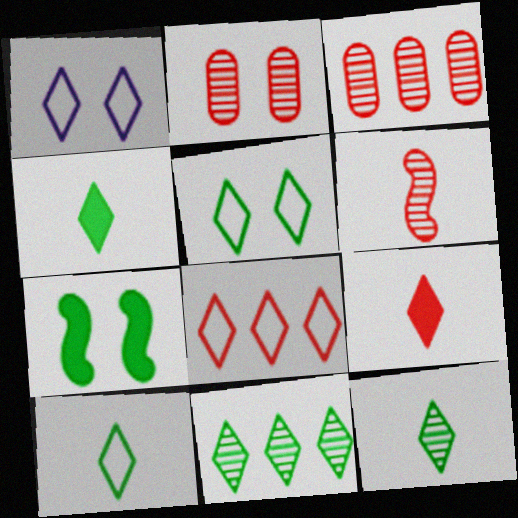[[1, 2, 7], 
[1, 8, 10], 
[1, 9, 11], 
[4, 5, 11], 
[4, 10, 12]]